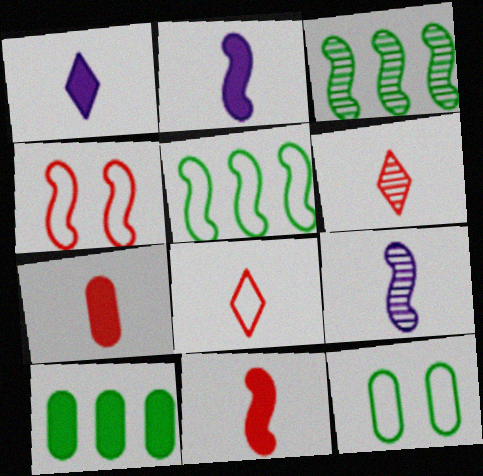[[2, 3, 4]]